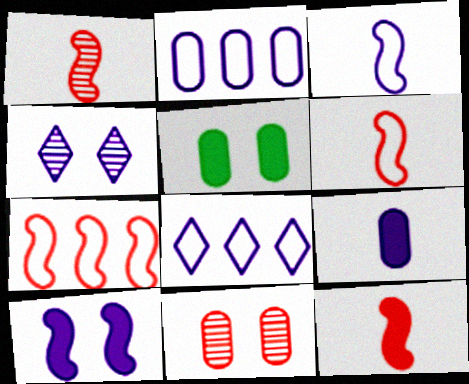[[1, 5, 8], 
[1, 6, 12]]